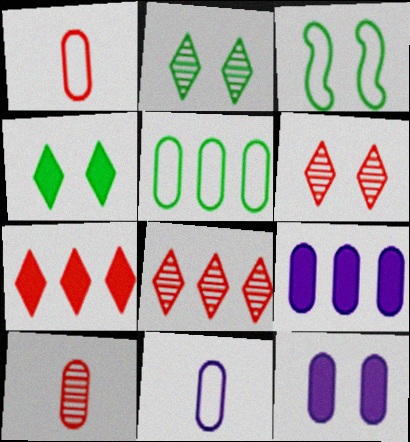[[3, 6, 12], 
[5, 10, 12]]